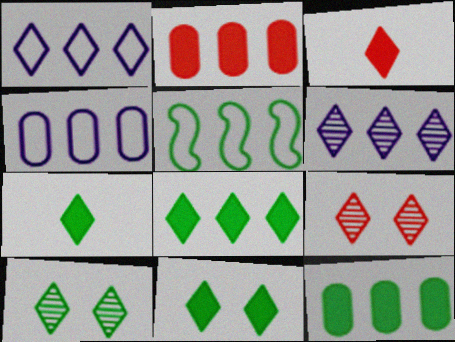[[1, 3, 10], 
[1, 7, 9], 
[2, 5, 6], 
[7, 8, 11]]